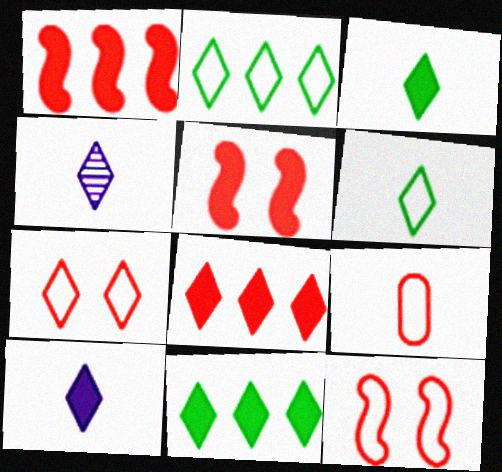[[4, 7, 11]]